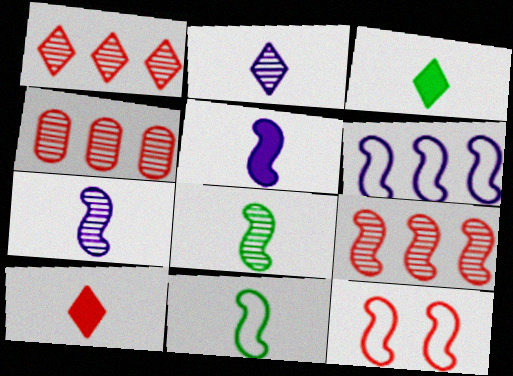[[1, 4, 9], 
[4, 10, 12], 
[6, 11, 12]]